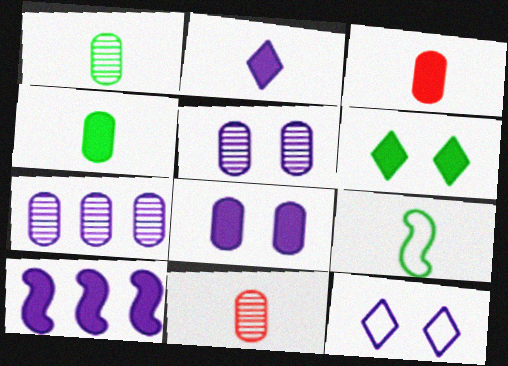[[2, 8, 10], 
[2, 9, 11], 
[3, 6, 10]]